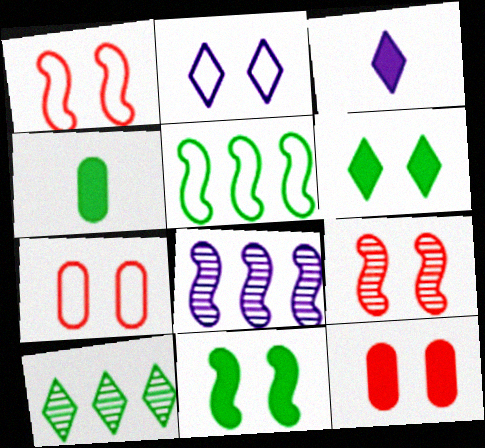[]